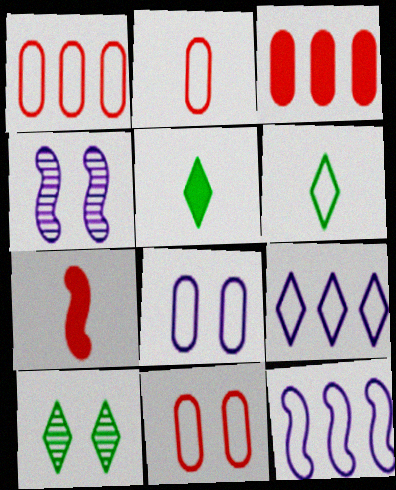[[1, 2, 11], 
[1, 4, 5], 
[3, 4, 6], 
[6, 11, 12]]